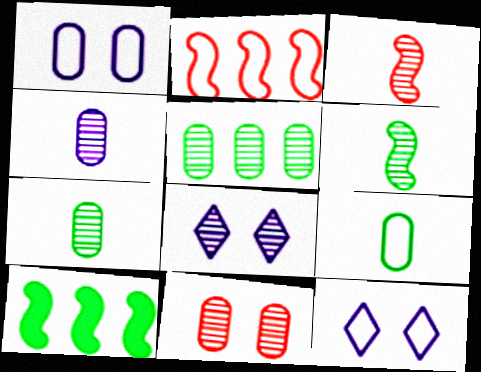[[2, 9, 12], 
[3, 5, 8], 
[4, 5, 11]]